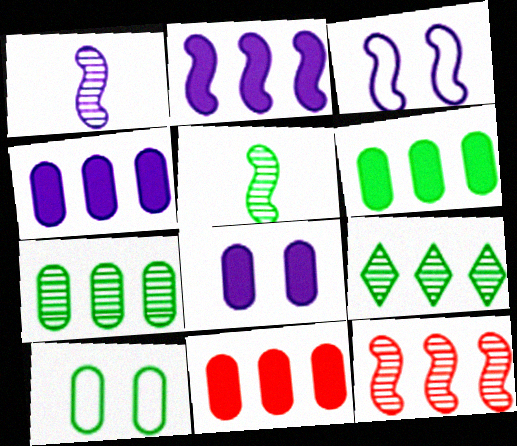[[1, 2, 3], 
[4, 6, 11]]